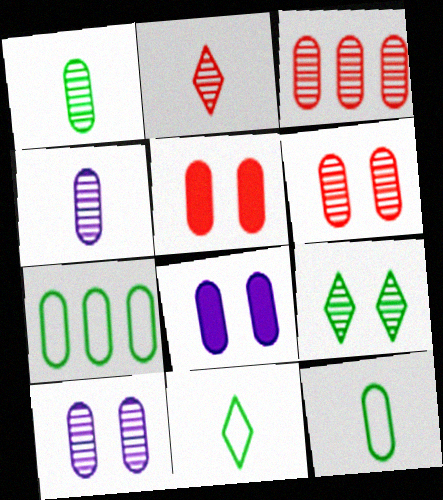[[1, 3, 10], 
[3, 8, 12], 
[4, 5, 7]]